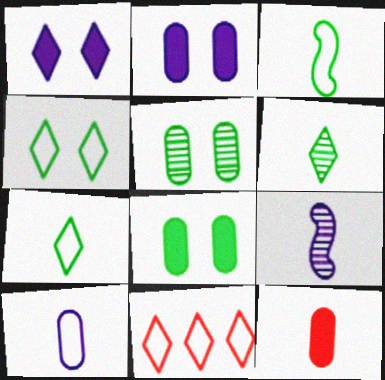[[1, 6, 11], 
[7, 9, 12], 
[8, 9, 11]]